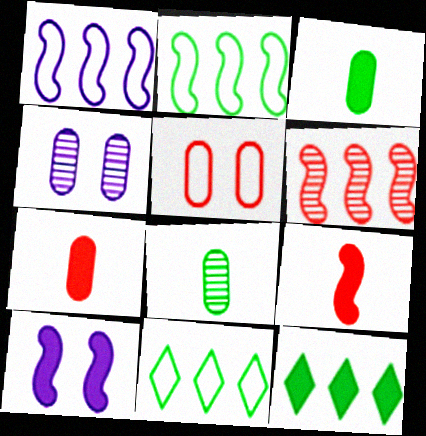[[4, 9, 11], 
[7, 10, 12]]